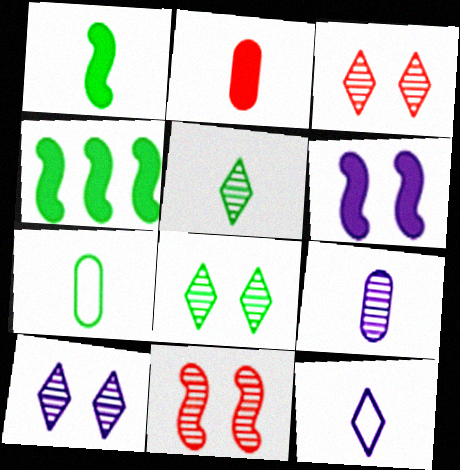[[1, 5, 7], 
[2, 7, 9], 
[3, 8, 10], 
[4, 7, 8]]